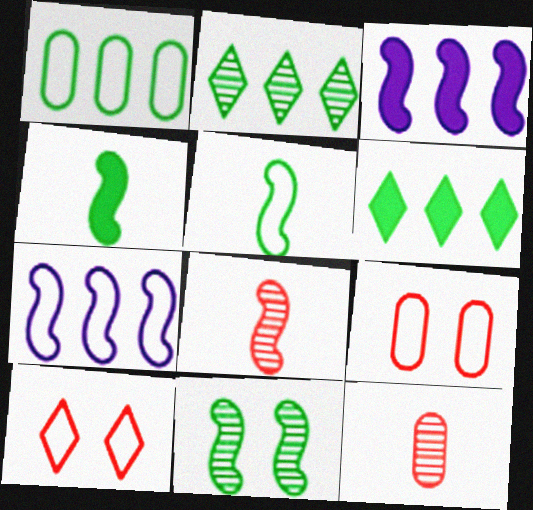[]